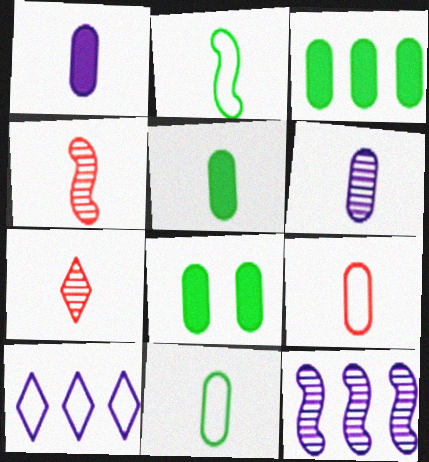[[1, 2, 7], 
[3, 5, 8], 
[4, 8, 10], 
[5, 6, 9]]